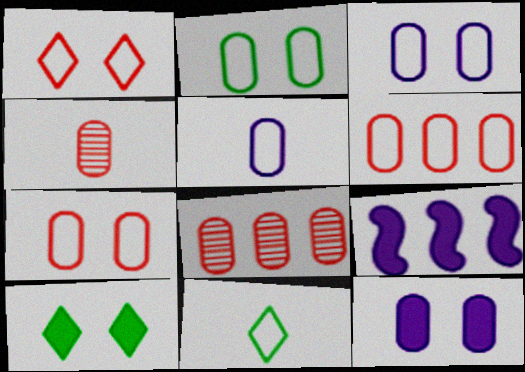[[2, 3, 7], 
[2, 5, 6]]